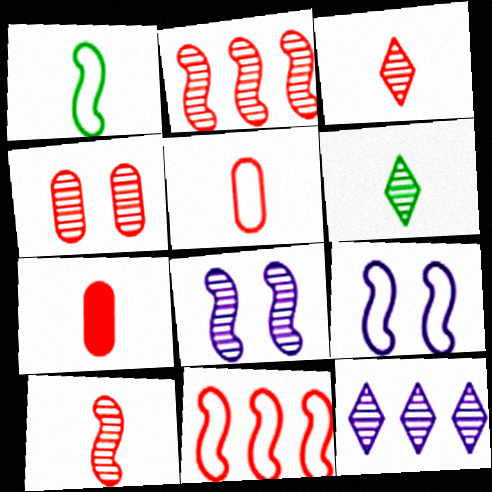[[1, 9, 11], 
[2, 3, 4]]